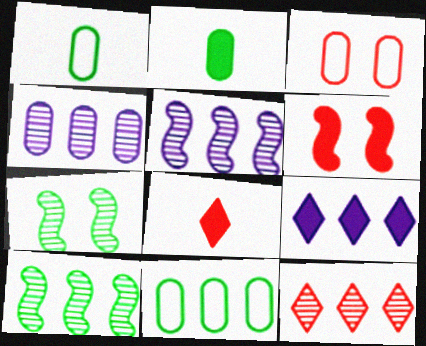[[2, 3, 4], 
[2, 6, 9], 
[4, 10, 12]]